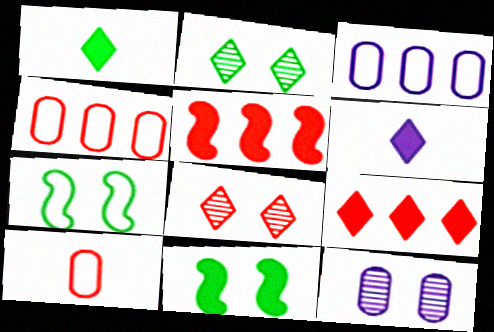[[5, 8, 10]]